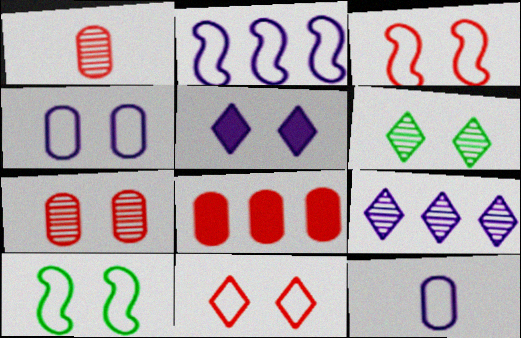[[4, 10, 11], 
[5, 6, 11], 
[5, 7, 10]]